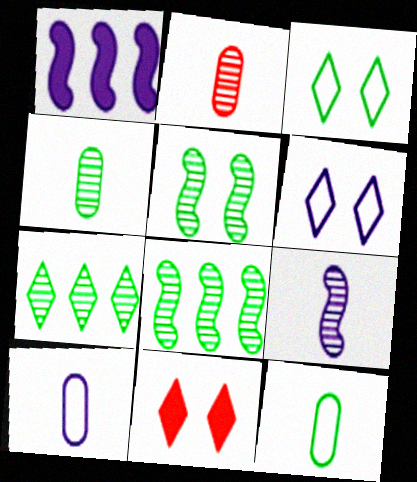[[1, 2, 3], 
[4, 5, 7], 
[8, 10, 11]]